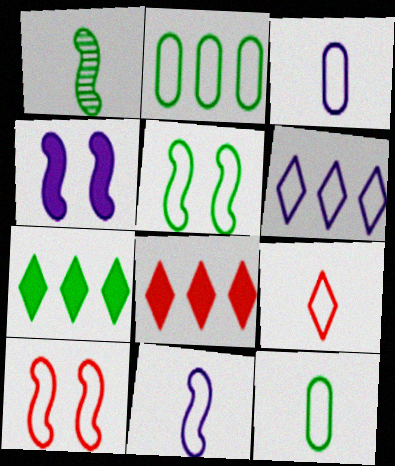[[6, 10, 12], 
[9, 11, 12]]